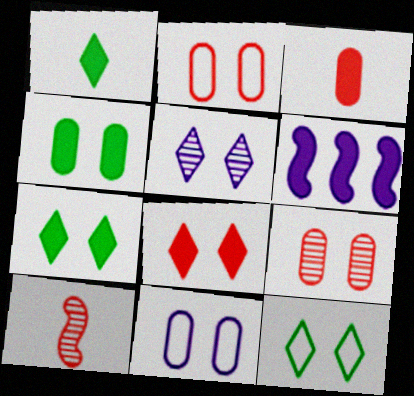[[3, 6, 7], 
[4, 9, 11], 
[5, 8, 12]]